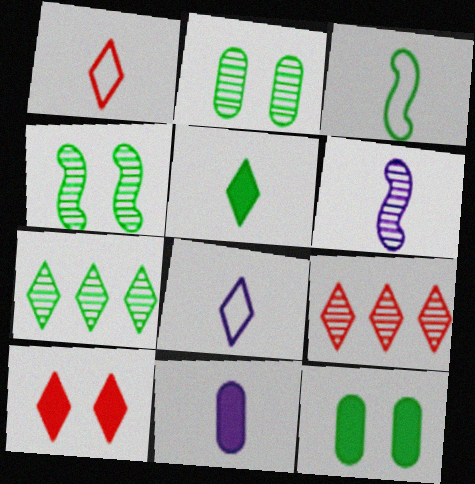[[1, 9, 10], 
[2, 6, 9], 
[3, 7, 12], 
[6, 8, 11], 
[7, 8, 10]]